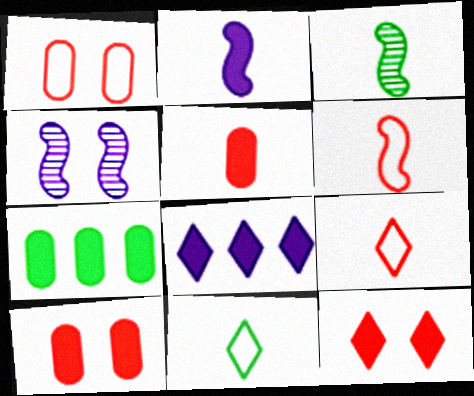[[1, 3, 8], 
[2, 3, 6], 
[2, 7, 12], 
[4, 7, 9]]